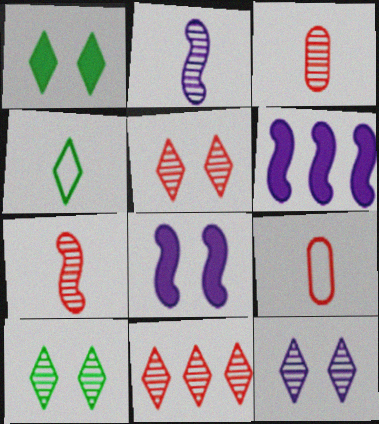[[5, 10, 12], 
[6, 9, 10]]